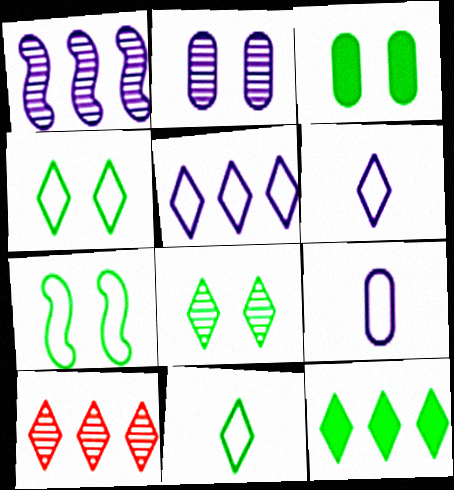[[3, 7, 8], 
[5, 10, 12], 
[8, 11, 12]]